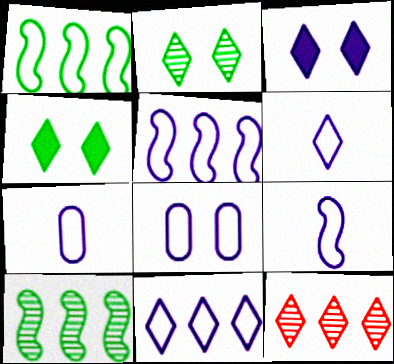[[4, 6, 12], 
[5, 6, 8], 
[6, 7, 9], 
[8, 9, 11]]